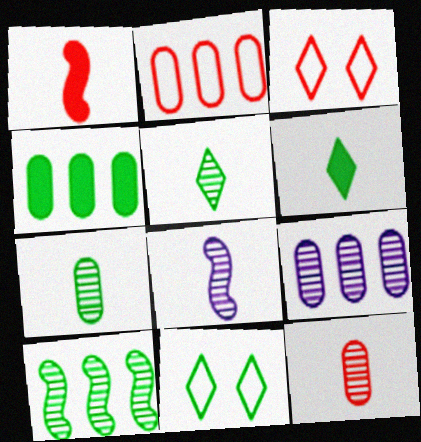[[1, 9, 11], 
[2, 4, 9], 
[3, 4, 8], 
[5, 8, 12]]